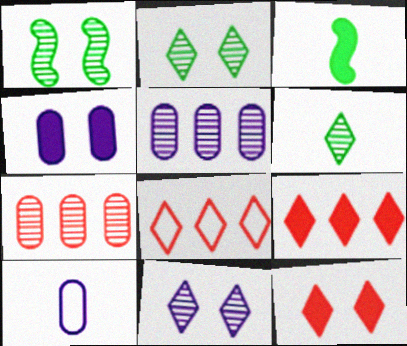[[1, 9, 10], 
[3, 4, 9], 
[4, 5, 10]]